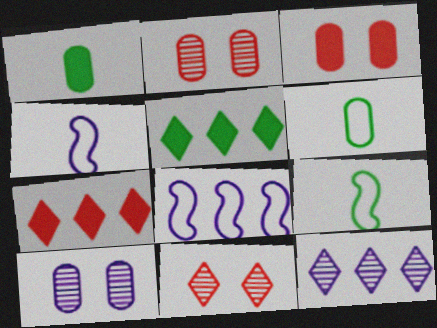[[1, 8, 11], 
[2, 4, 5], 
[3, 9, 12], 
[7, 9, 10]]